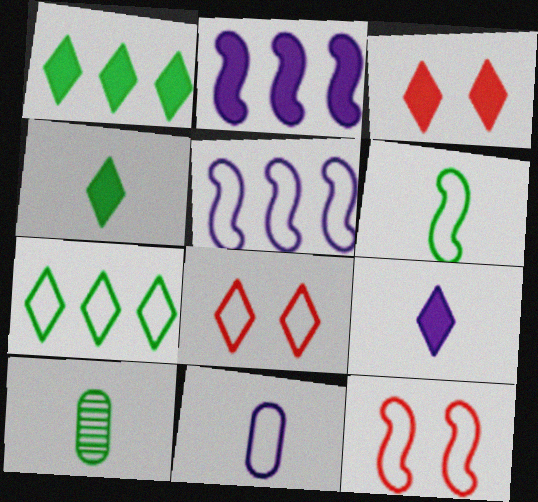[[1, 3, 9], 
[2, 8, 10], 
[3, 5, 10], 
[4, 6, 10], 
[5, 6, 12], 
[7, 11, 12]]